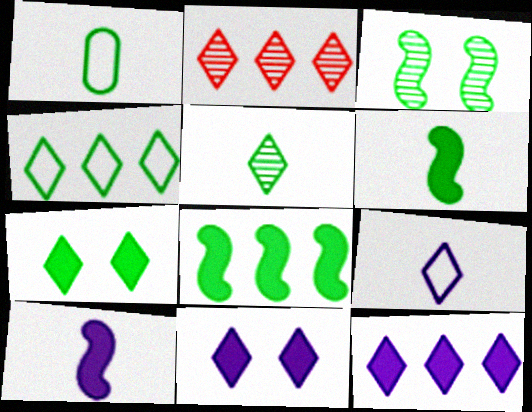[[1, 5, 6], 
[2, 4, 12], 
[2, 7, 9], 
[4, 5, 7]]